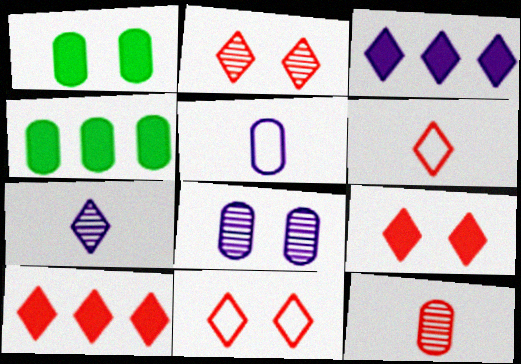[[2, 6, 10], 
[2, 9, 11]]